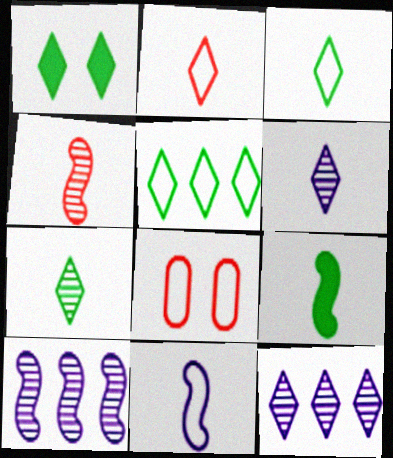[[1, 2, 12], 
[1, 5, 7], 
[4, 9, 11], 
[5, 8, 11], 
[8, 9, 12]]